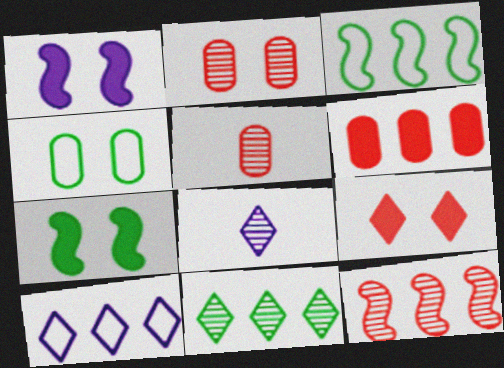[[5, 7, 10]]